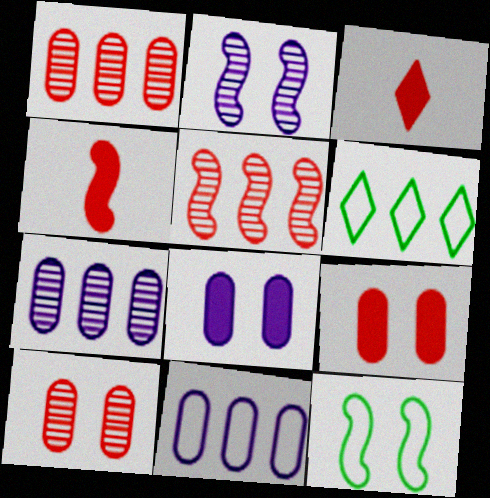[[3, 7, 12]]